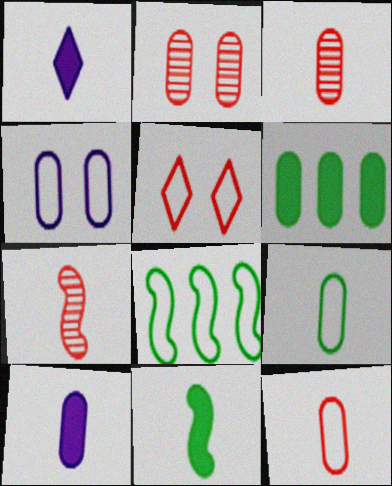[[1, 2, 8], 
[1, 7, 9], 
[3, 4, 6], 
[3, 9, 10]]